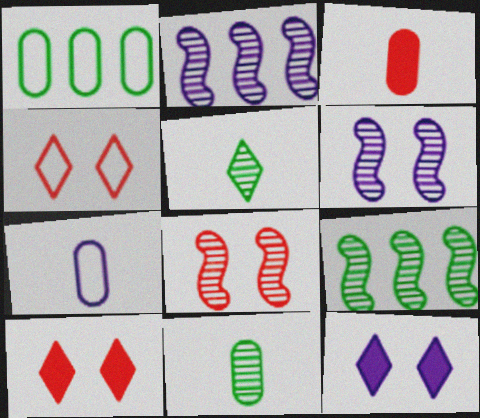[[2, 7, 12], 
[3, 7, 11], 
[7, 9, 10]]